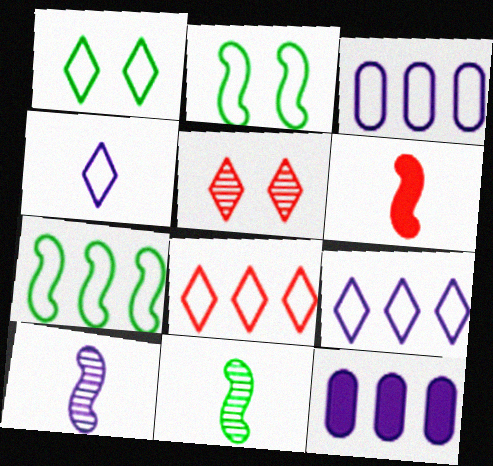[[1, 4, 8], 
[3, 7, 8]]